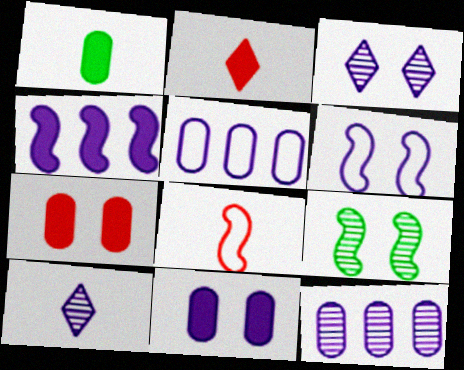[[1, 8, 10], 
[2, 5, 9], 
[3, 6, 11], 
[4, 8, 9]]